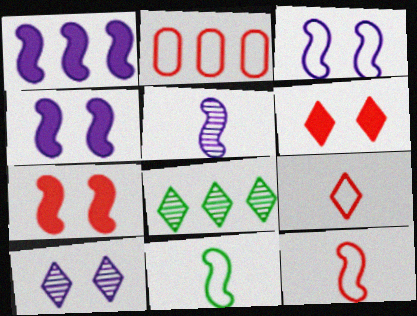[[1, 2, 8], 
[1, 3, 5]]